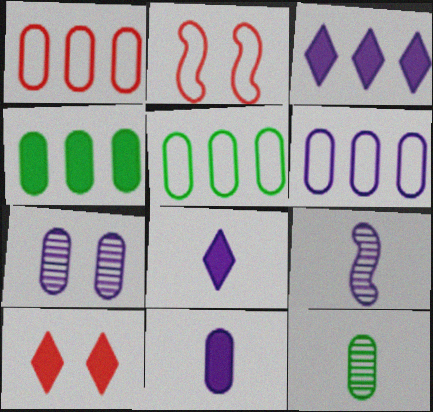[[1, 5, 6], 
[2, 3, 12], 
[5, 9, 10], 
[6, 7, 11]]